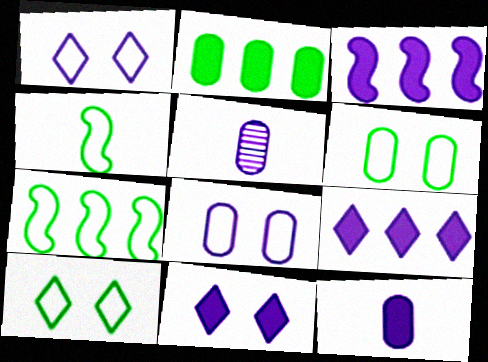[[1, 3, 5], 
[3, 11, 12]]